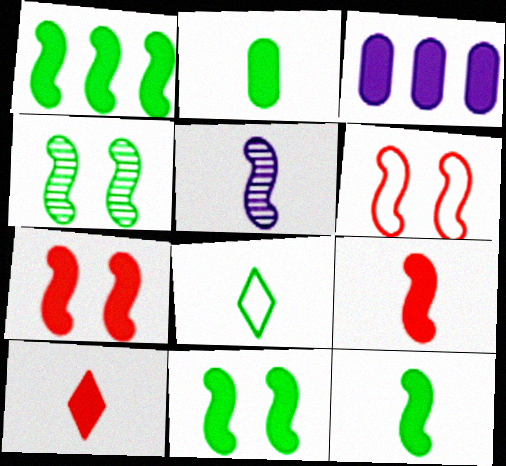[[1, 5, 6], 
[1, 11, 12], 
[3, 10, 11]]